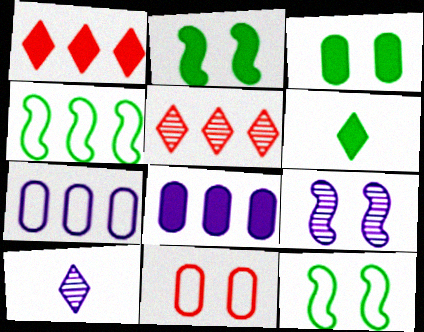[[4, 5, 8]]